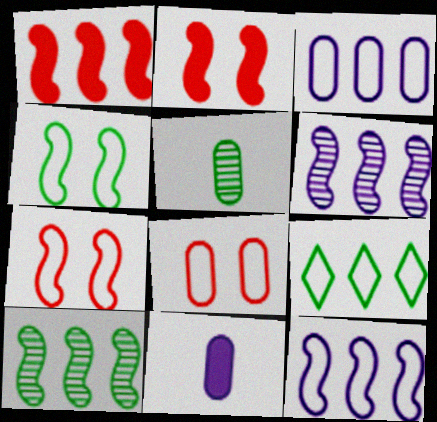[[1, 10, 12]]